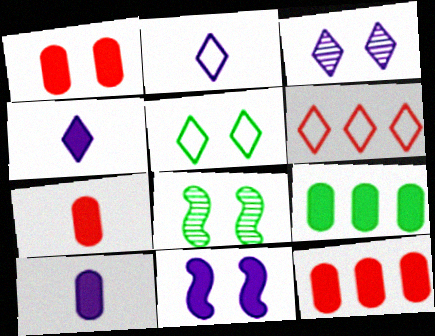[[1, 7, 12], 
[1, 9, 10], 
[2, 5, 6], 
[2, 8, 12], 
[6, 8, 10]]